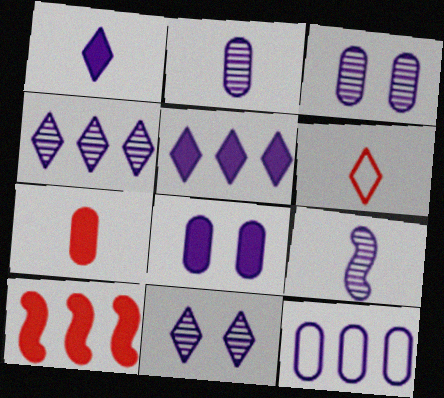[[2, 8, 12], 
[3, 4, 9]]